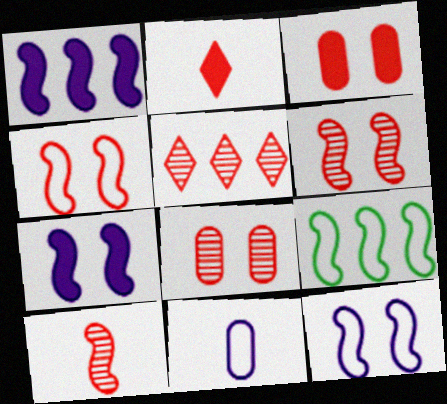[[5, 8, 10], 
[7, 9, 10]]